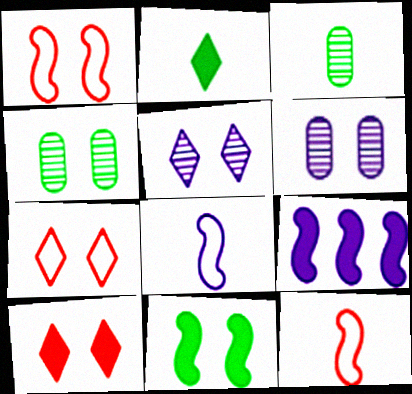[[3, 7, 9], 
[6, 7, 11]]